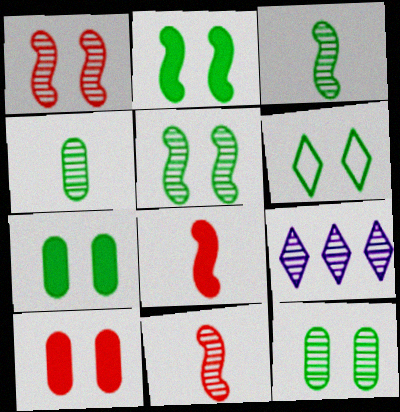[[1, 4, 9], 
[2, 6, 12], 
[5, 6, 7], 
[9, 11, 12]]